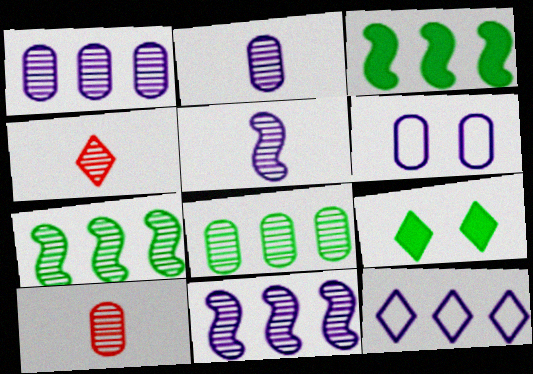[[3, 4, 6], 
[4, 9, 12]]